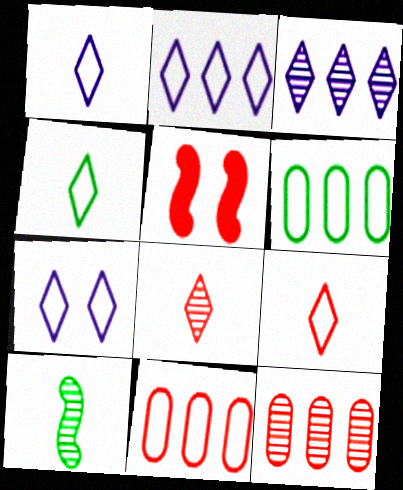[[1, 2, 7], 
[1, 4, 9], 
[5, 8, 11], 
[5, 9, 12]]